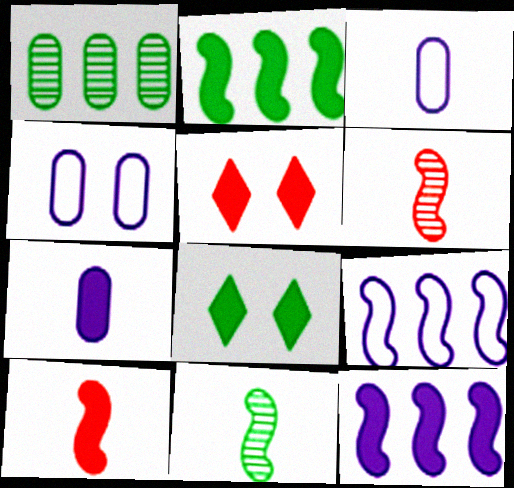[[2, 5, 7]]